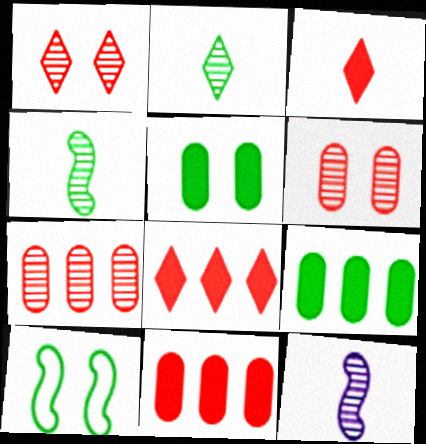[[2, 9, 10]]